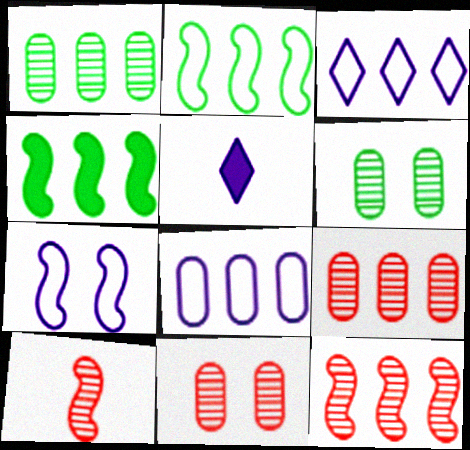[[2, 5, 11], 
[3, 4, 9], 
[4, 7, 10]]